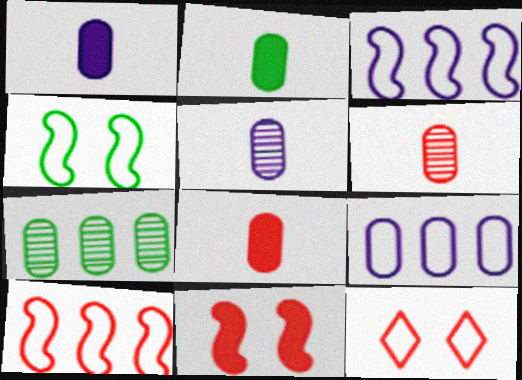[[1, 2, 8]]